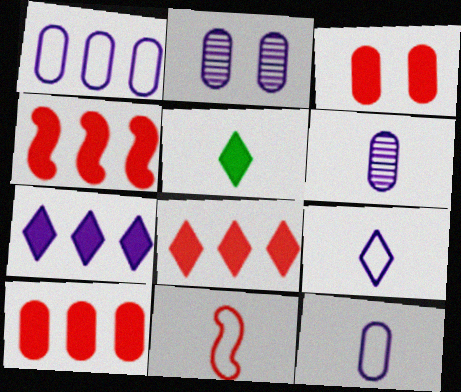[[4, 8, 10], 
[5, 6, 11]]